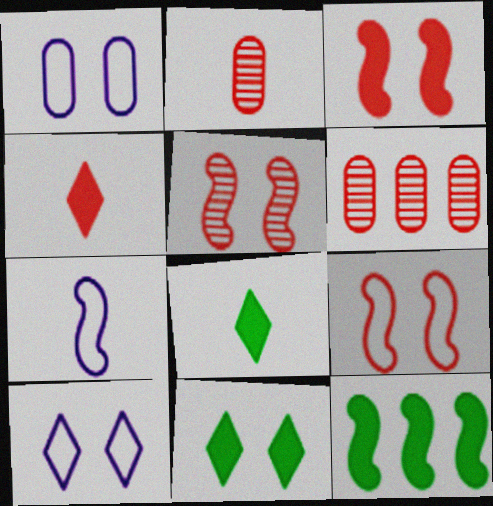[[1, 5, 11], 
[2, 7, 8], 
[2, 10, 12], 
[3, 5, 9], 
[4, 6, 9], 
[5, 7, 12], 
[6, 7, 11]]